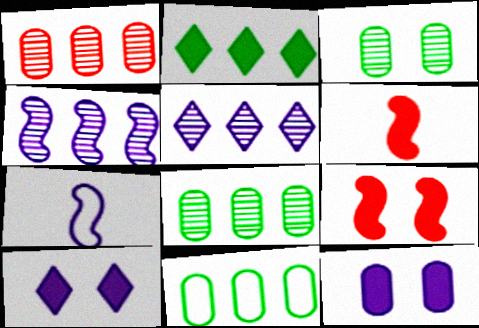[[2, 6, 12], 
[5, 7, 12]]